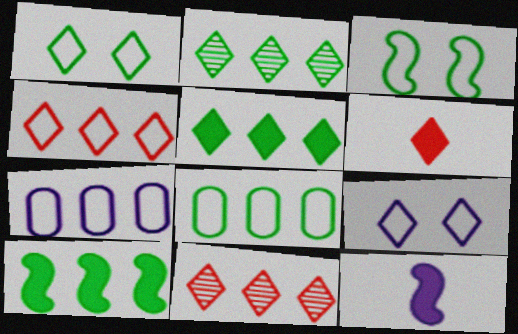[[2, 6, 9], 
[2, 8, 10], 
[7, 10, 11]]